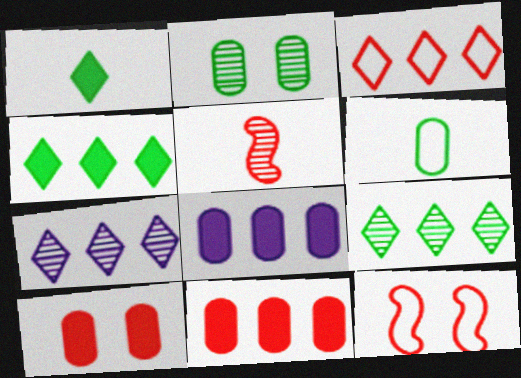[[2, 5, 7], 
[3, 4, 7], 
[3, 5, 10]]